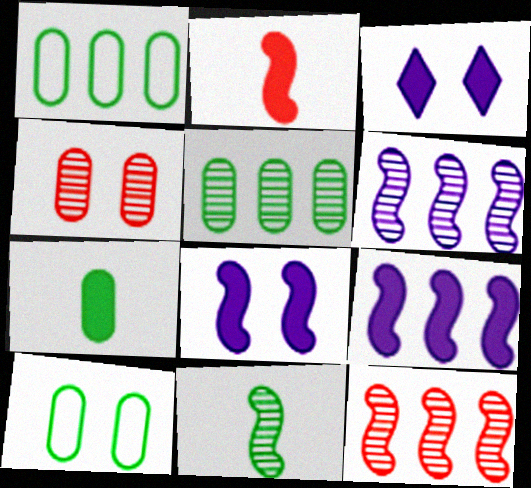[[5, 7, 10]]